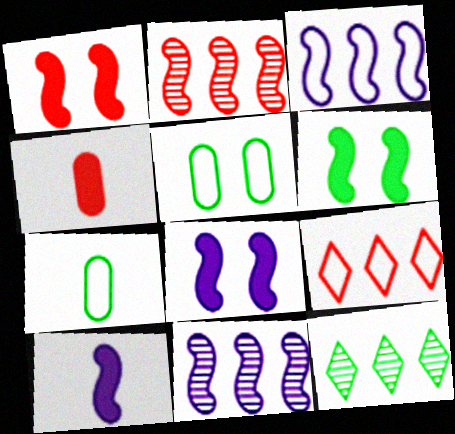[[1, 6, 8], 
[6, 7, 12]]